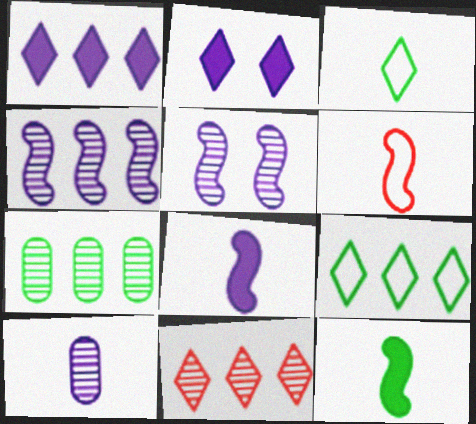[[1, 9, 11], 
[2, 3, 11], 
[2, 6, 7], 
[4, 7, 11]]